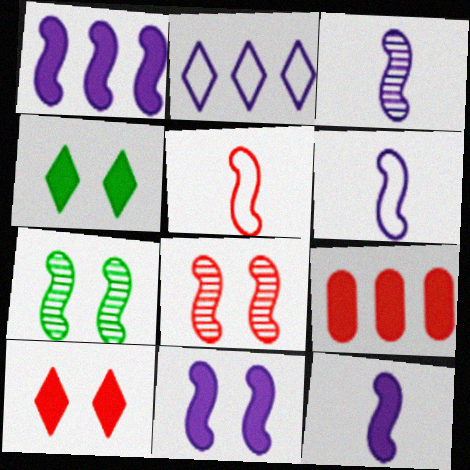[[1, 5, 7], 
[1, 11, 12], 
[3, 6, 12], 
[4, 9, 12]]